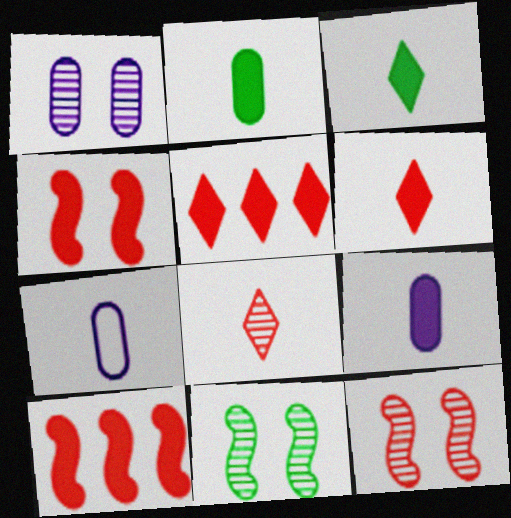[[5, 7, 11]]